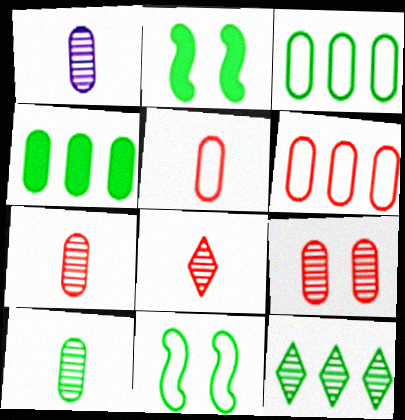[[1, 7, 10]]